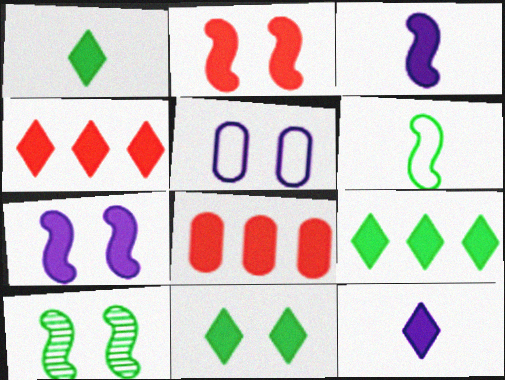[[1, 7, 8], 
[1, 9, 11], 
[3, 8, 11], 
[4, 11, 12]]